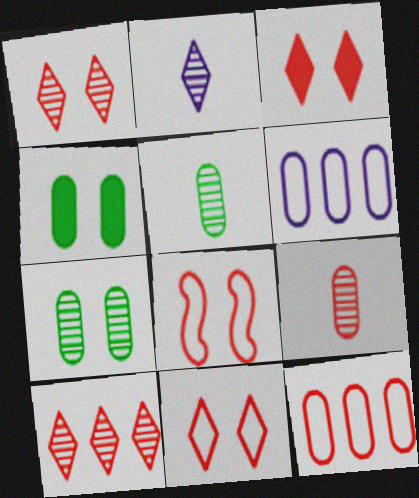[[1, 3, 11], 
[4, 6, 9]]